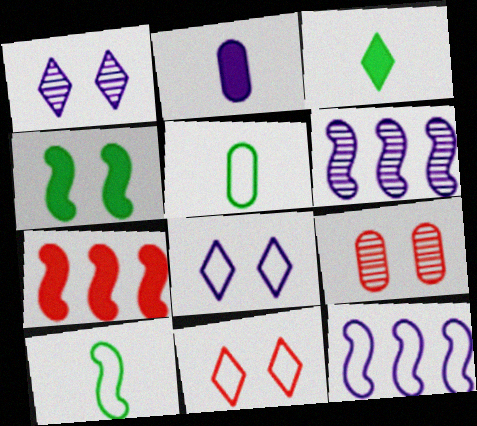[[1, 2, 12], 
[1, 5, 7], 
[2, 6, 8], 
[3, 9, 12], 
[4, 8, 9], 
[5, 11, 12]]